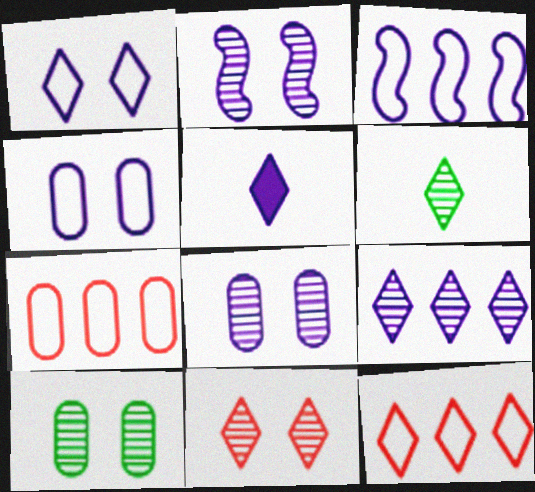[[1, 5, 9], 
[2, 10, 11], 
[3, 5, 8], 
[6, 9, 11]]